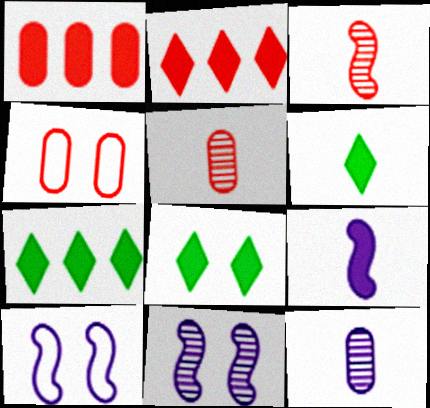[[1, 4, 5], 
[1, 8, 9], 
[2, 3, 4], 
[4, 8, 11], 
[5, 7, 10], 
[6, 7, 8]]